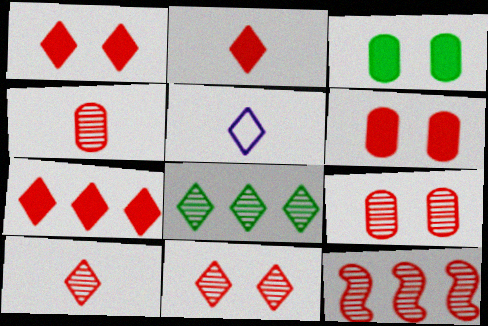[[1, 2, 7], 
[1, 5, 8], 
[3, 5, 12], 
[4, 11, 12], 
[9, 10, 12]]